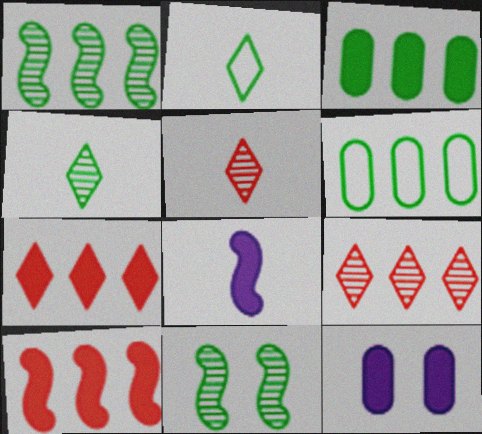[[2, 3, 11]]